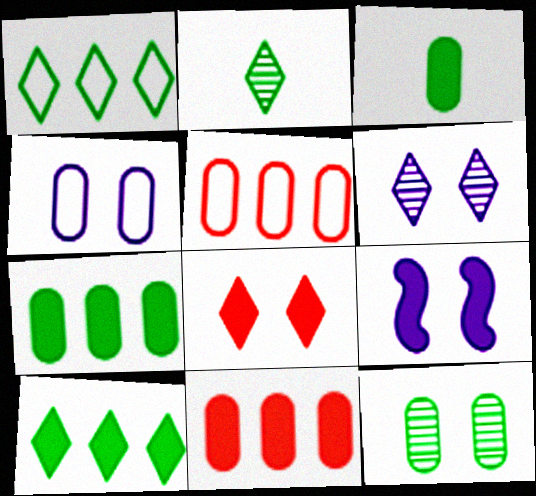[[2, 5, 9], 
[4, 6, 9]]